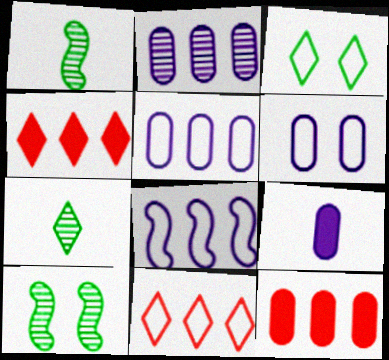[[1, 4, 6], 
[2, 6, 9], 
[9, 10, 11]]